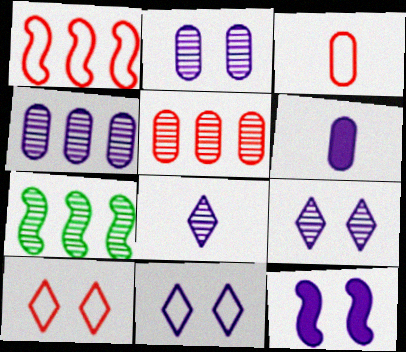[[1, 3, 10], 
[2, 11, 12], 
[6, 7, 10]]